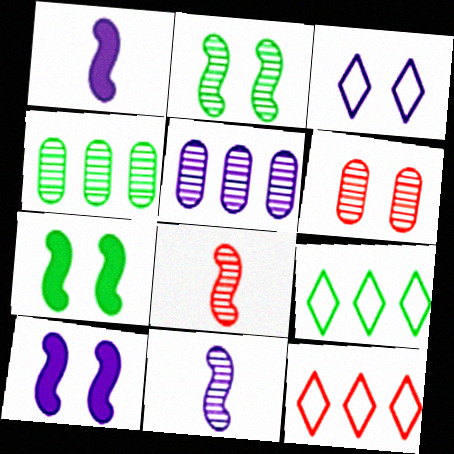[[1, 3, 5], 
[1, 6, 9], 
[3, 6, 7]]